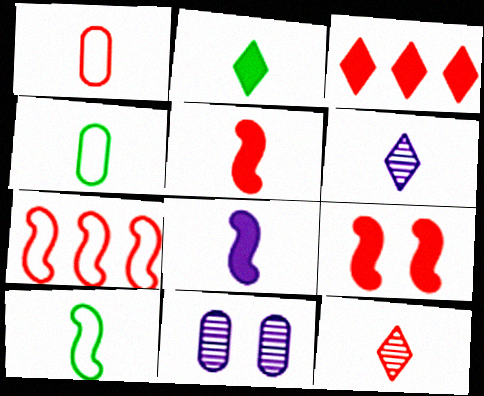[[1, 5, 12], 
[2, 7, 11], 
[3, 10, 11], 
[4, 5, 6], 
[4, 8, 12]]